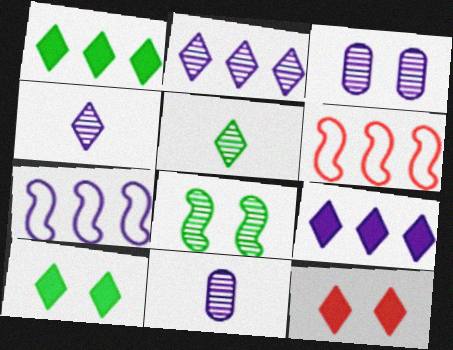[[6, 10, 11]]